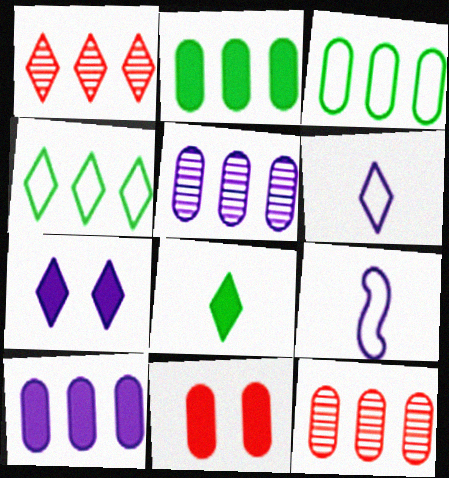[[3, 10, 12], 
[5, 7, 9]]